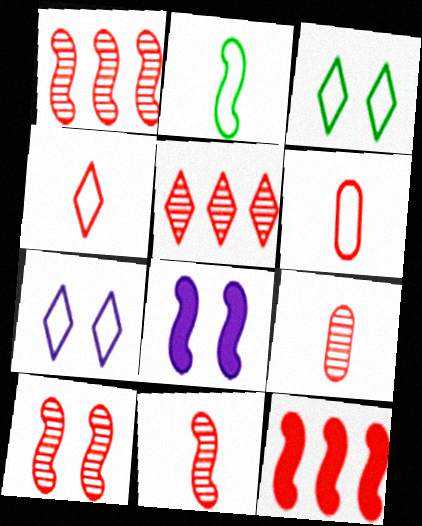[[1, 2, 8], 
[1, 10, 11], 
[5, 9, 10]]